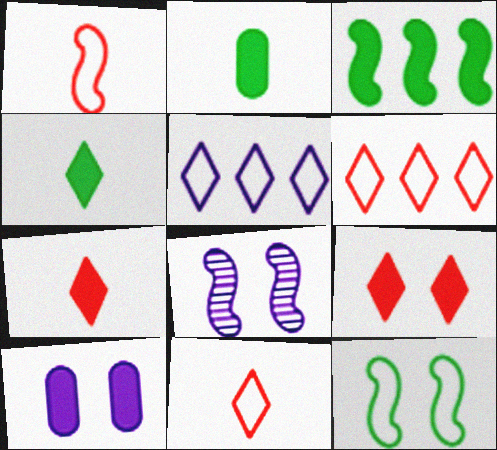[[1, 3, 8], 
[2, 6, 8], 
[3, 7, 10]]